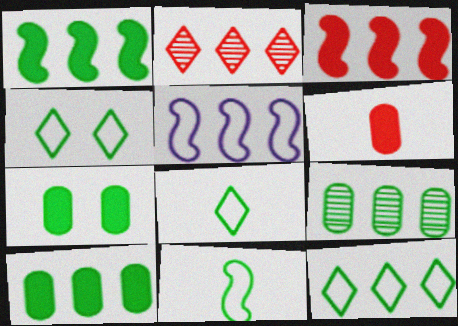[[1, 9, 12], 
[2, 5, 10], 
[4, 8, 12]]